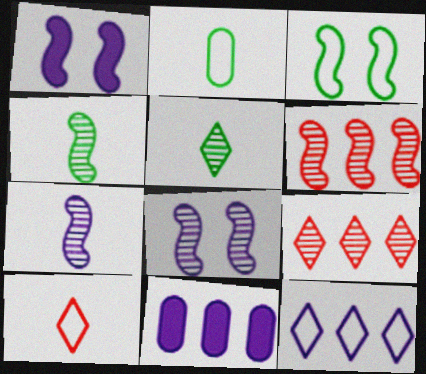[[1, 2, 9], 
[4, 6, 8]]